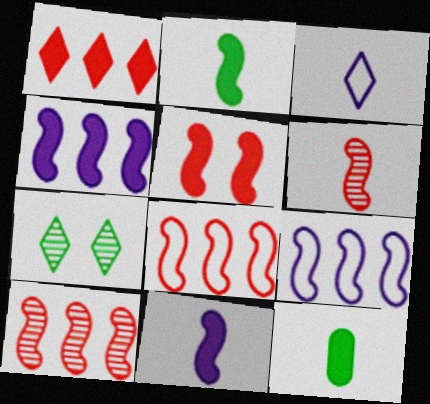[[1, 3, 7], 
[2, 4, 5], 
[3, 6, 12], 
[5, 6, 8]]